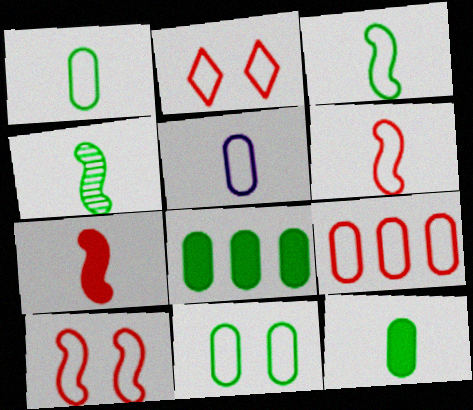[[2, 6, 9], 
[5, 9, 11]]